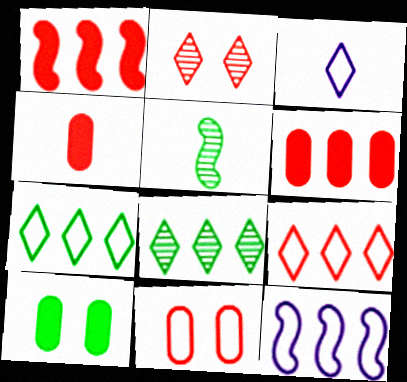[[3, 4, 5], 
[5, 7, 10], 
[6, 8, 12]]